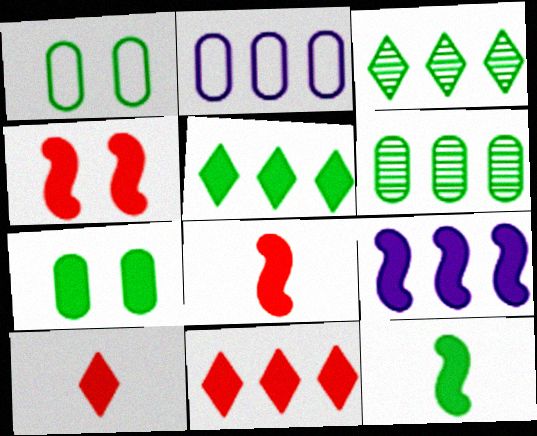[[1, 3, 12], 
[4, 9, 12], 
[5, 7, 12], 
[7, 9, 10]]